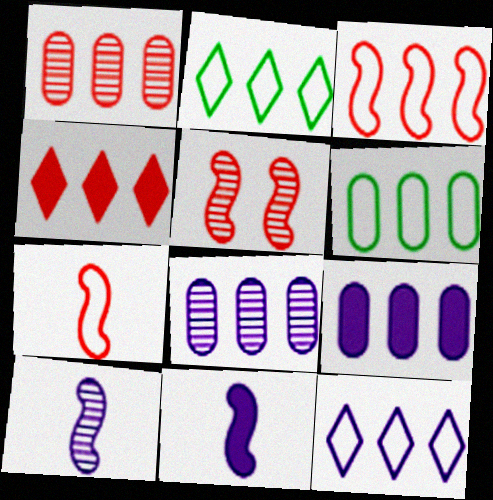[[1, 3, 4], 
[1, 6, 9], 
[3, 6, 12]]